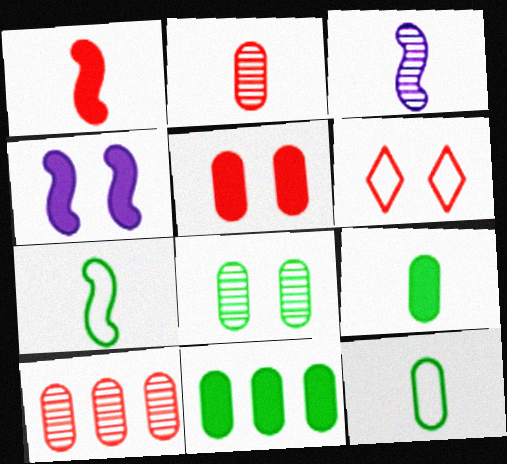[[1, 3, 7], 
[1, 6, 10], 
[3, 6, 11], 
[4, 6, 8], 
[8, 11, 12]]